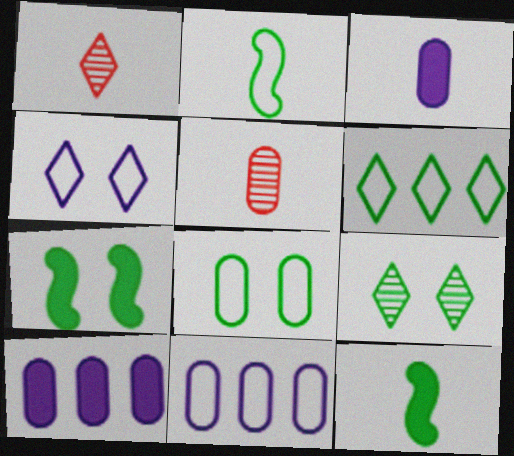[[1, 2, 3], 
[1, 7, 11], 
[2, 6, 8], 
[5, 8, 10], 
[7, 8, 9]]